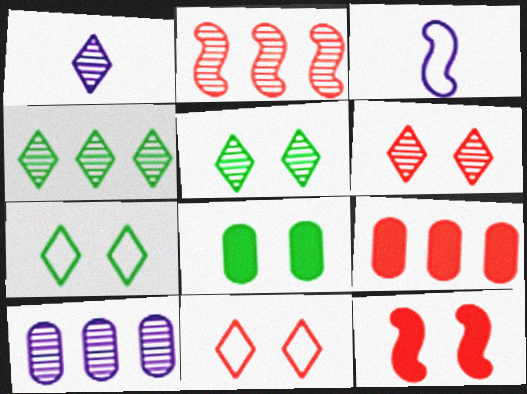[[1, 4, 6], 
[2, 4, 10], 
[3, 5, 9]]